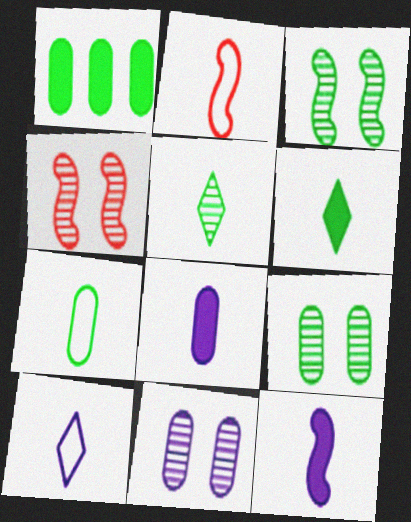[[1, 4, 10], 
[1, 7, 9], 
[2, 5, 8], 
[2, 7, 10]]